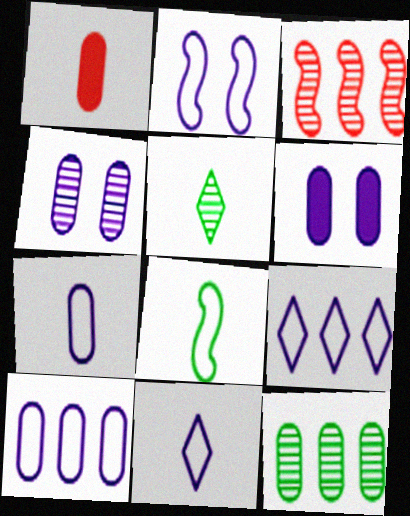[[2, 7, 9], 
[2, 10, 11], 
[3, 4, 5]]